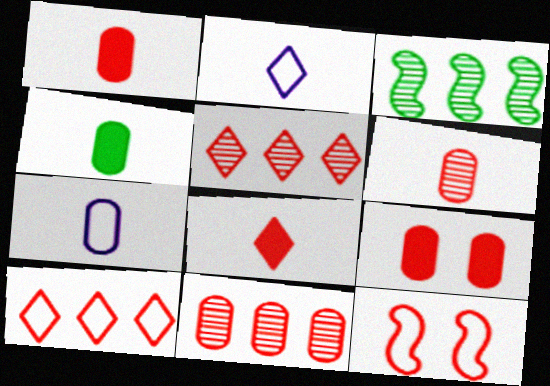[[1, 5, 12], 
[2, 3, 9], 
[4, 6, 7], 
[8, 11, 12]]